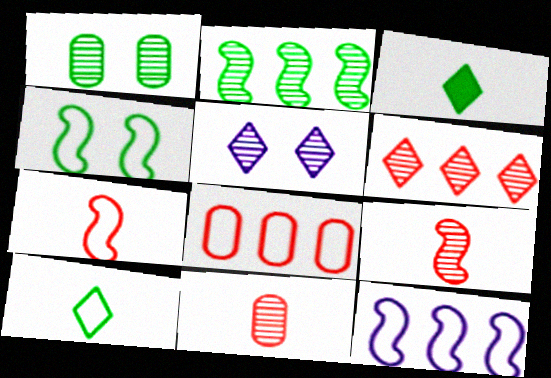[[2, 5, 11], 
[4, 7, 12]]